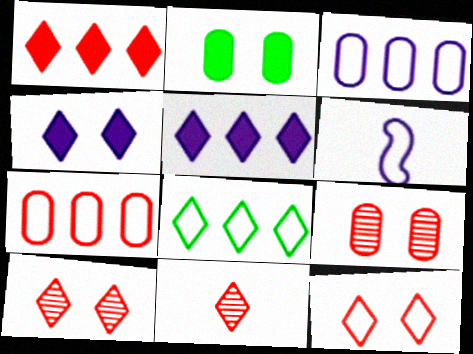[[1, 11, 12], 
[4, 8, 11]]